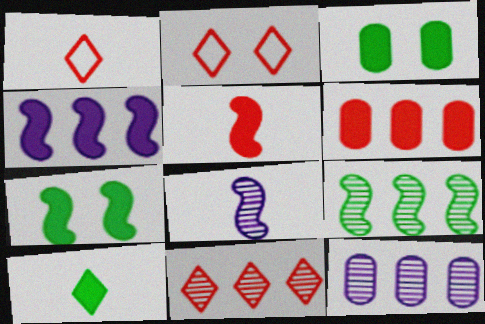[[1, 7, 12], 
[4, 5, 7], 
[9, 11, 12]]